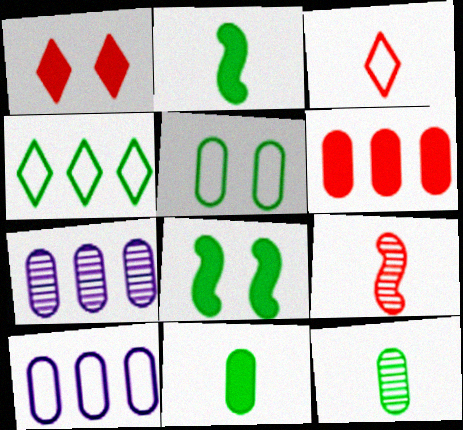[[3, 7, 8], 
[4, 8, 12]]